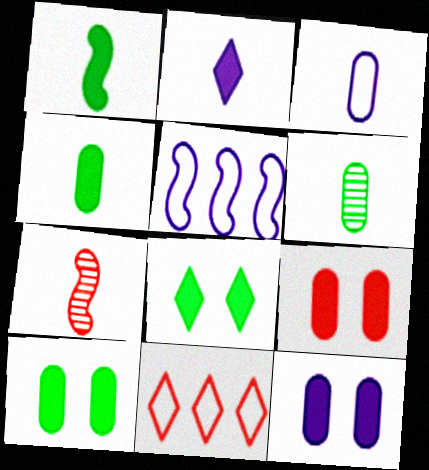[[7, 9, 11], 
[9, 10, 12]]